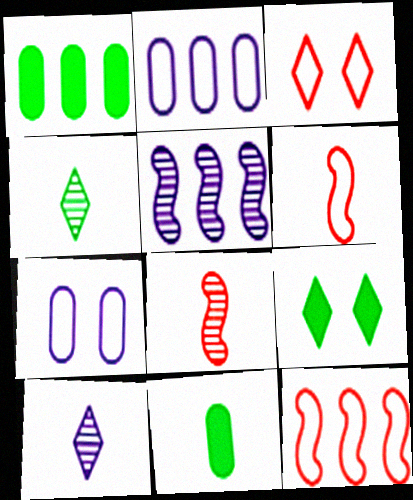[[2, 8, 9], 
[3, 5, 11], 
[6, 10, 11]]